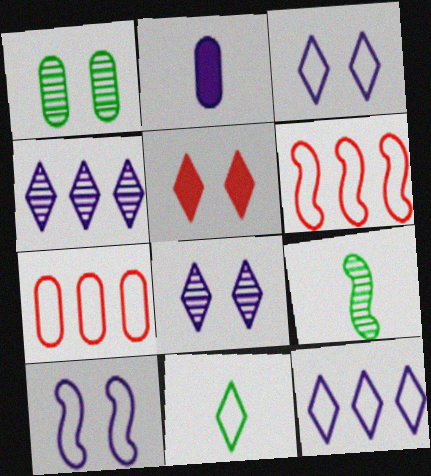[[1, 2, 7], 
[1, 5, 10], 
[2, 4, 10], 
[4, 5, 11], 
[7, 10, 11]]